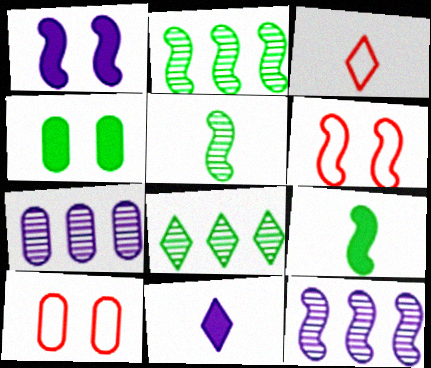[[2, 10, 11], 
[3, 4, 12], 
[6, 9, 12]]